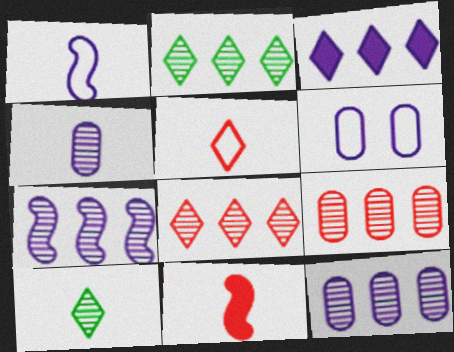[[2, 6, 11], 
[2, 7, 9]]